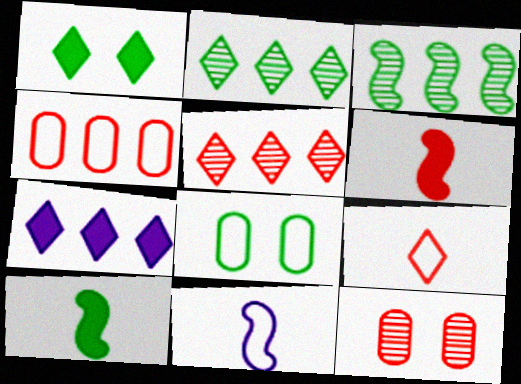[[2, 8, 10], 
[3, 4, 7]]